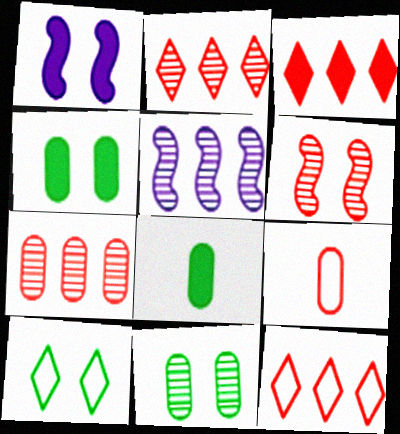[[1, 3, 8], 
[2, 3, 12], 
[3, 6, 9]]